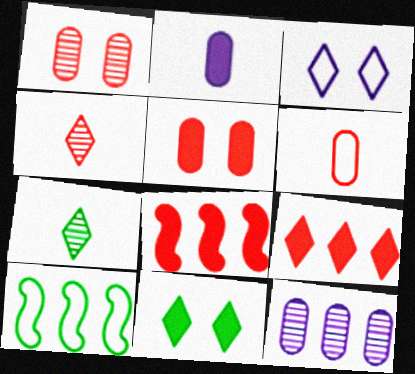[[2, 8, 11], 
[3, 6, 10], 
[3, 7, 9], 
[9, 10, 12]]